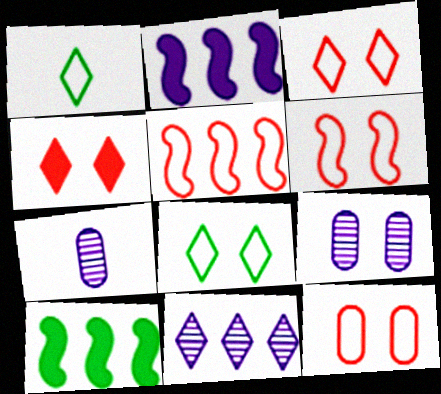[[1, 4, 11], 
[3, 6, 12], 
[3, 7, 10]]